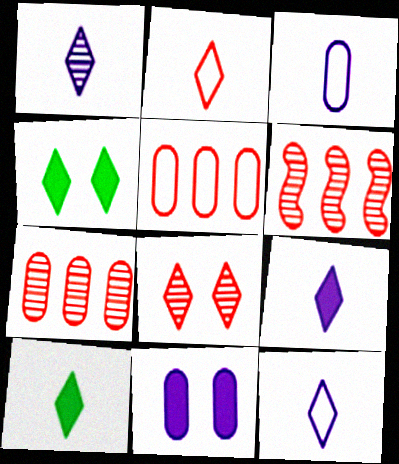[[1, 2, 10], 
[1, 9, 12], 
[3, 4, 6]]